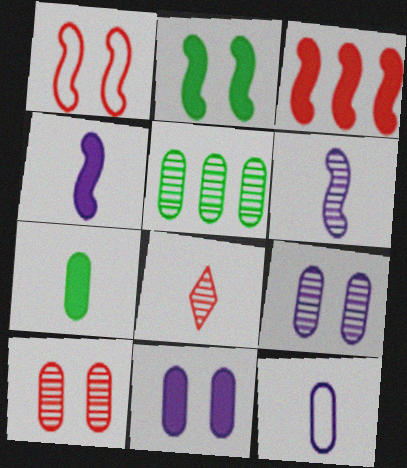[[2, 3, 4]]